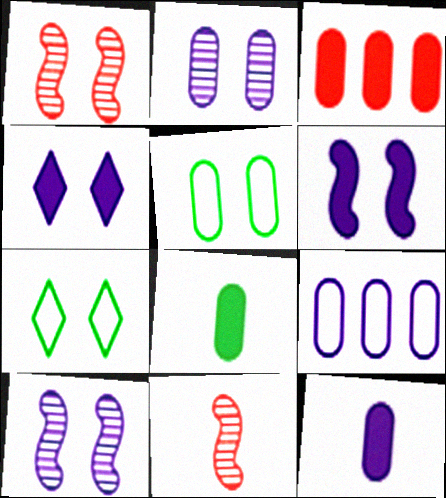[[1, 4, 5], 
[2, 9, 12]]